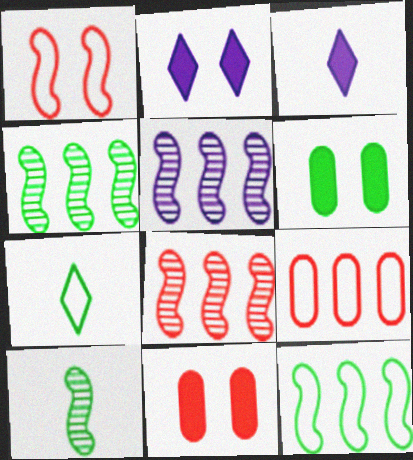[[2, 9, 10], 
[4, 5, 8], 
[4, 6, 7], 
[5, 7, 11]]